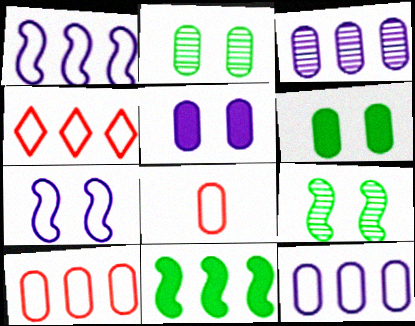[[3, 4, 11], 
[3, 6, 8]]